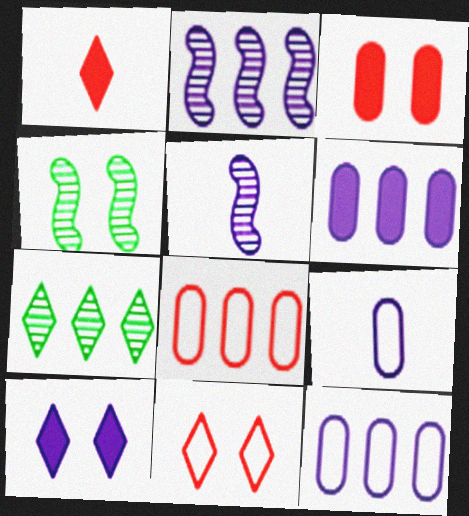[[1, 4, 12], 
[2, 9, 10], 
[5, 10, 12]]